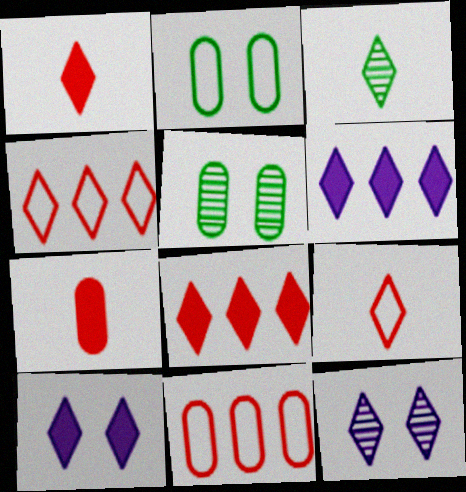[[3, 4, 10]]